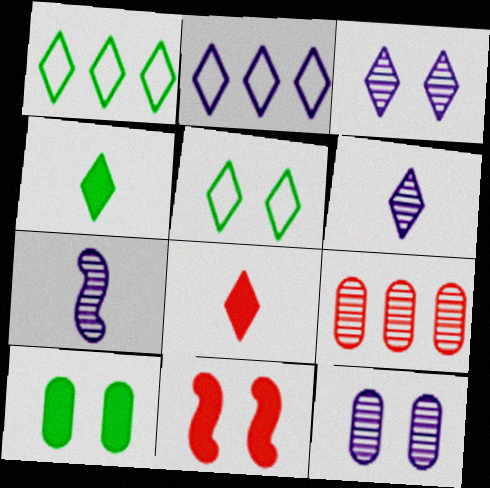[[1, 3, 8], 
[5, 11, 12]]